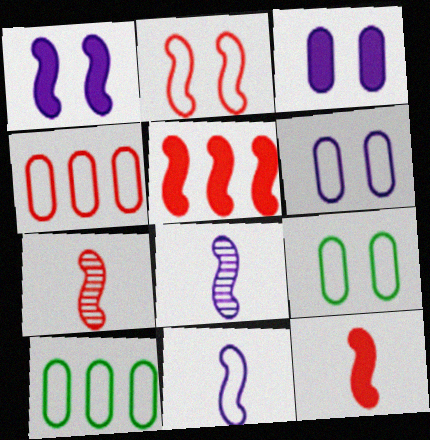[[2, 5, 7]]